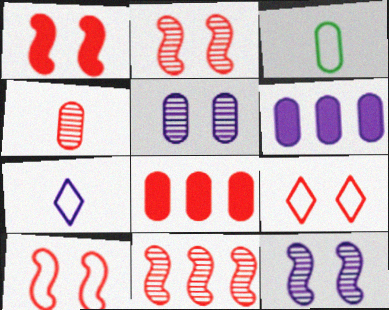[[1, 2, 10], 
[3, 5, 8], 
[6, 7, 12]]